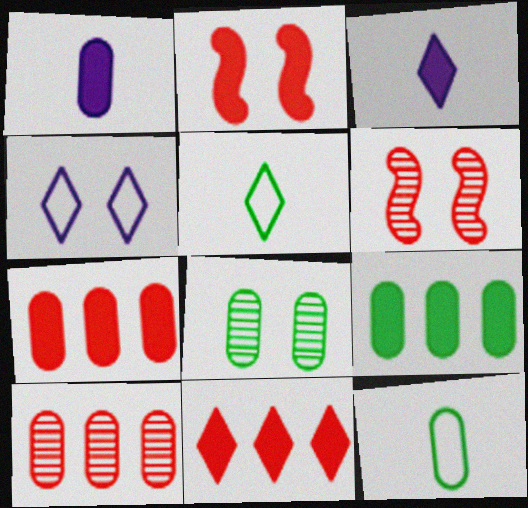[[2, 3, 9], 
[2, 4, 8], 
[8, 9, 12]]